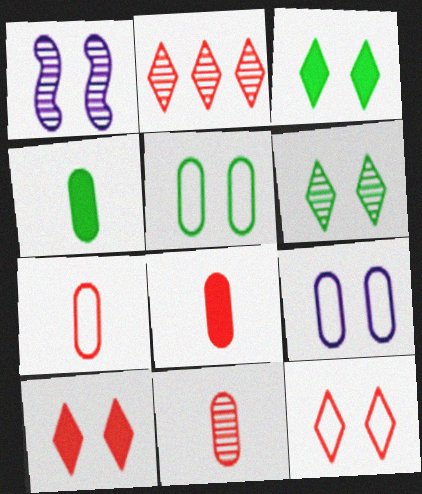[[1, 5, 10], 
[7, 8, 11]]